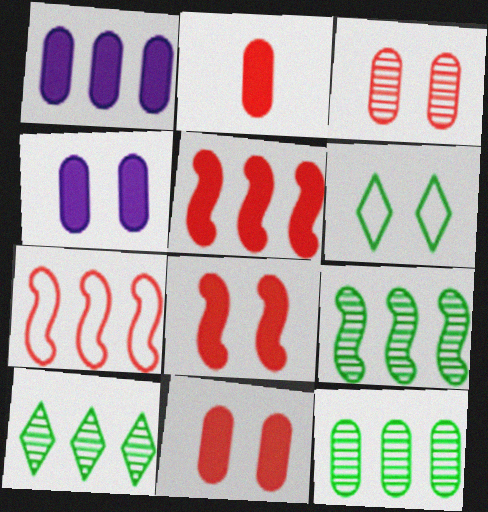[[1, 7, 10], 
[9, 10, 12]]